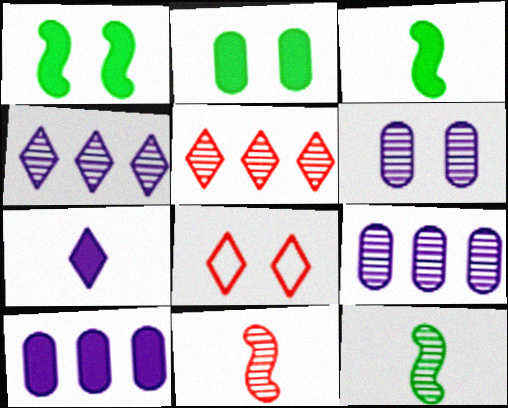[[1, 6, 8], 
[3, 8, 9], 
[5, 6, 12], 
[8, 10, 12]]